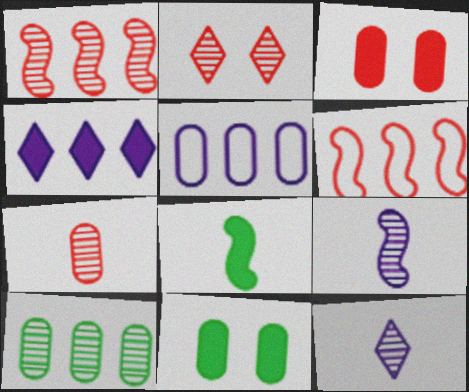[[1, 2, 7], 
[2, 5, 8], 
[2, 9, 10], 
[3, 4, 8], 
[4, 6, 10], 
[5, 7, 11], 
[6, 11, 12]]